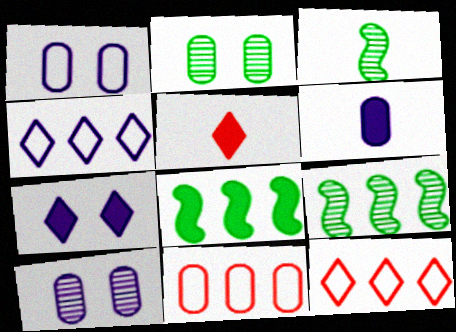[[1, 5, 9], 
[2, 6, 11], 
[3, 7, 11]]